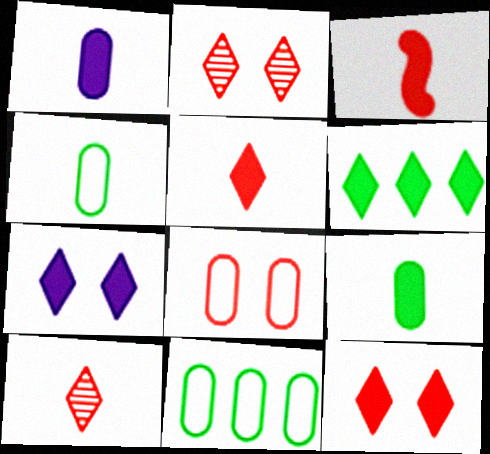[[5, 6, 7]]